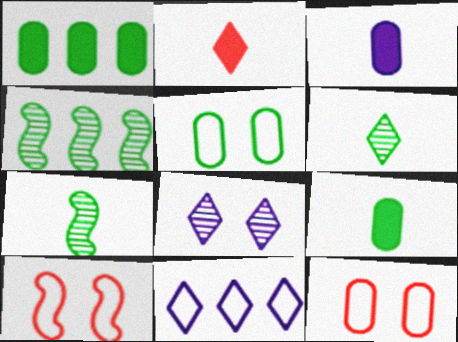[]